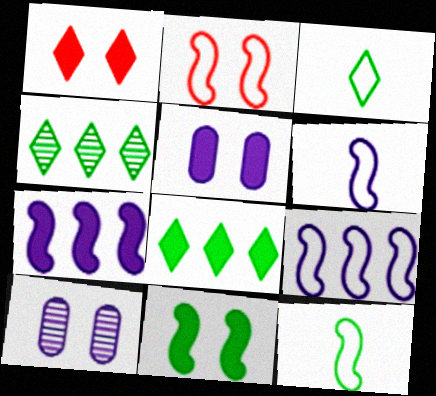[[1, 5, 11], 
[2, 9, 12]]